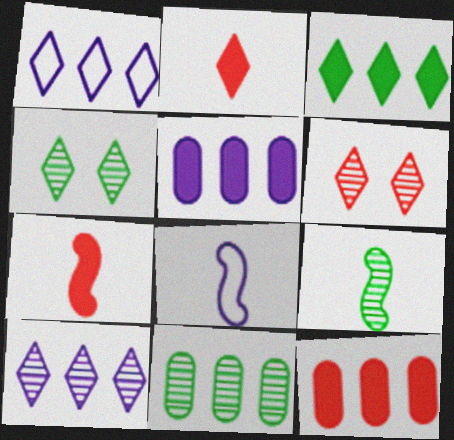[[1, 2, 4], 
[4, 8, 12], 
[4, 9, 11], 
[7, 8, 9]]